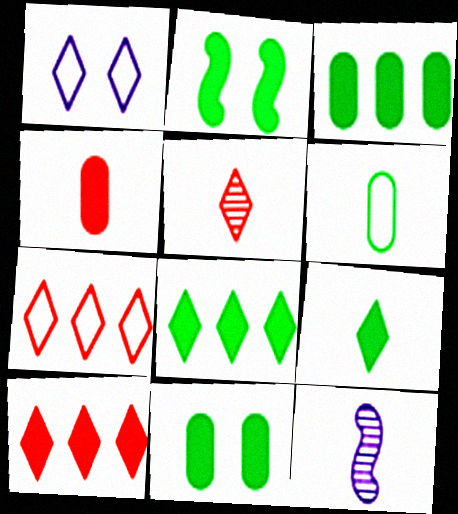[[1, 5, 8], 
[2, 3, 9], 
[7, 11, 12]]